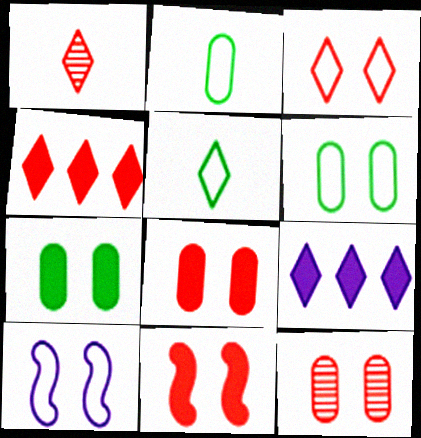[[1, 3, 4], 
[3, 6, 10], 
[3, 11, 12]]